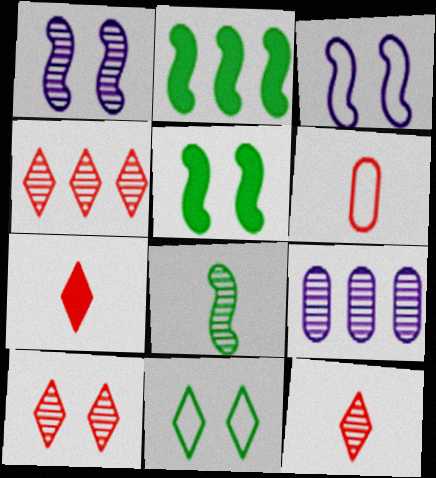[[4, 10, 12], 
[8, 9, 10]]